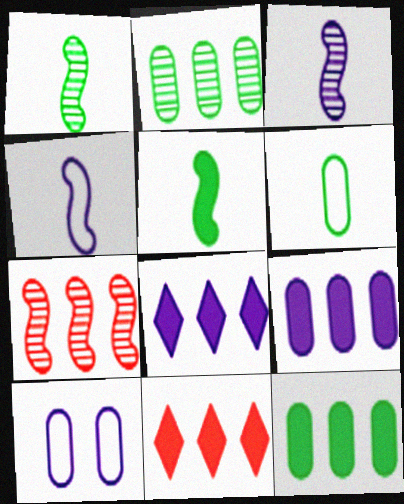[[1, 10, 11], 
[3, 8, 10]]